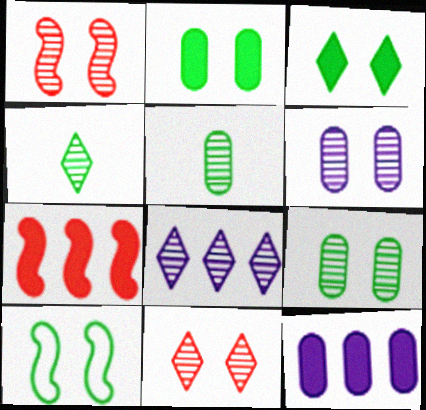[[1, 5, 8], 
[3, 9, 10], 
[4, 8, 11]]